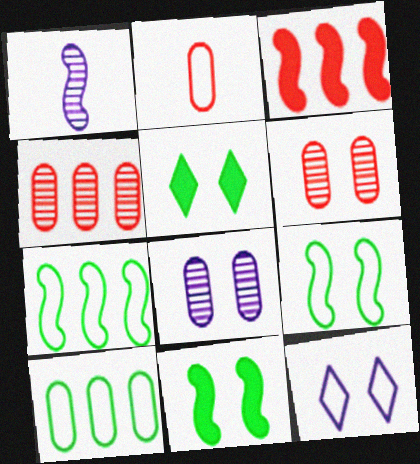[[1, 3, 9], 
[2, 7, 12], 
[6, 11, 12]]